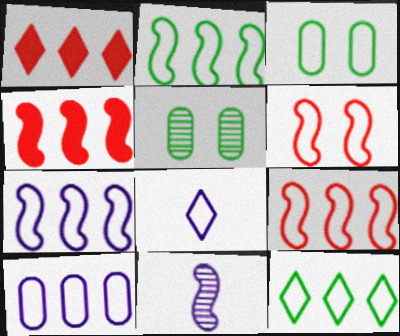[[1, 3, 11], 
[2, 7, 9], 
[3, 8, 9], 
[4, 5, 8], 
[9, 10, 12]]